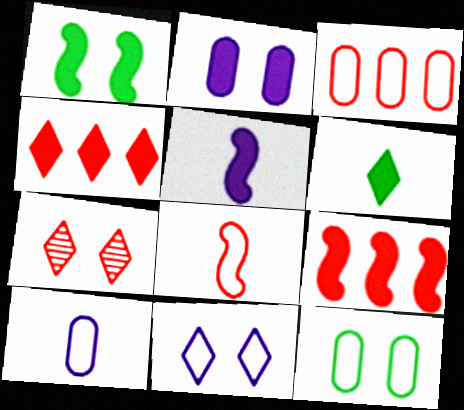[[1, 5, 9], 
[2, 6, 9], 
[3, 10, 12]]